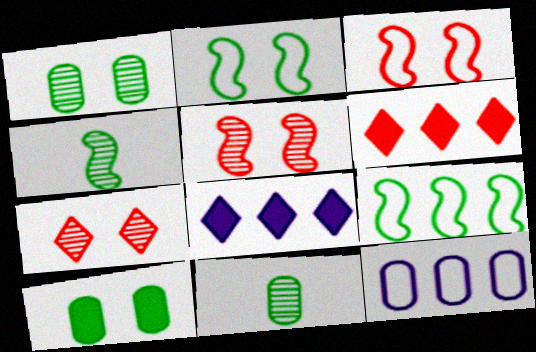[[3, 8, 11]]